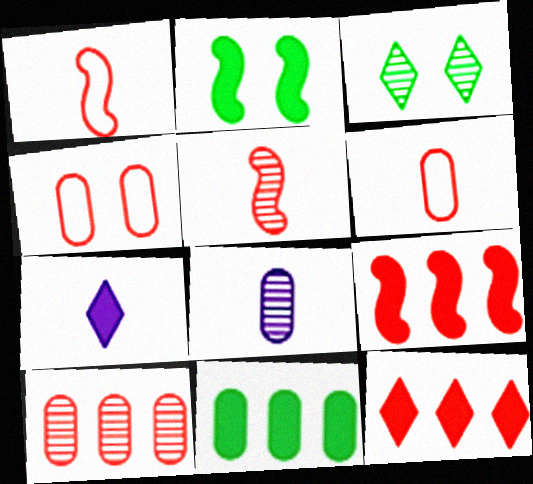[[4, 5, 12], 
[4, 8, 11]]